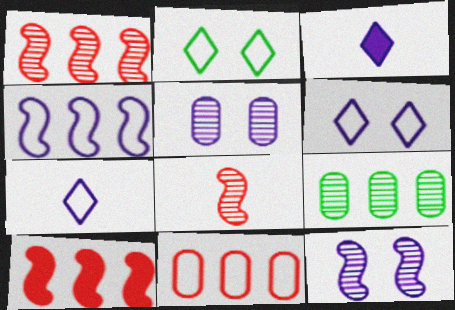[[3, 4, 5]]